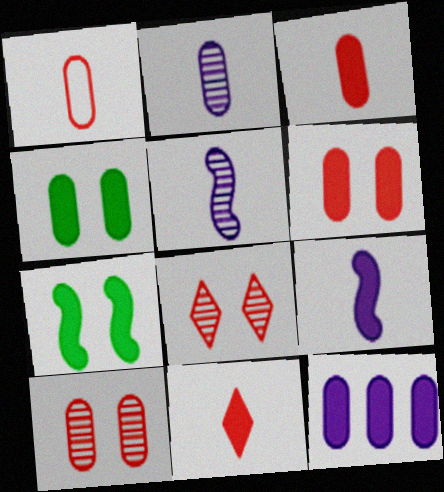[[3, 4, 12], 
[7, 11, 12]]